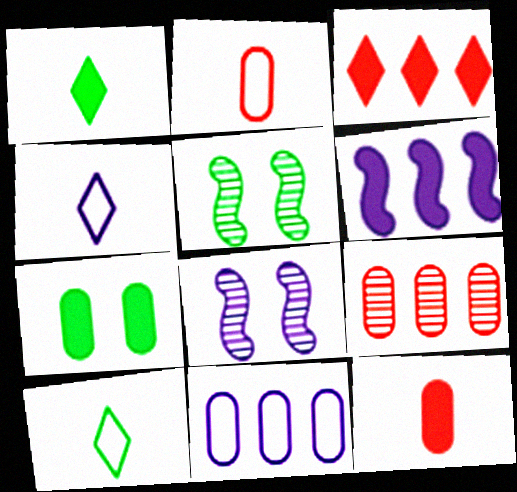[]